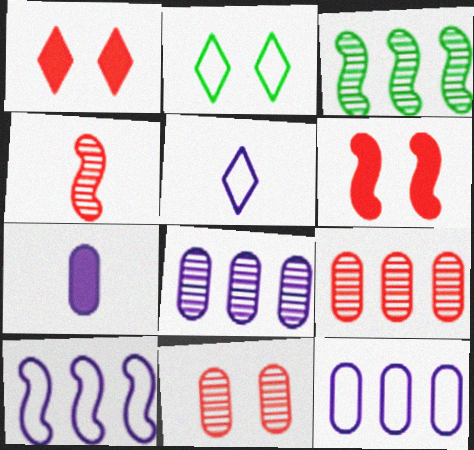[]